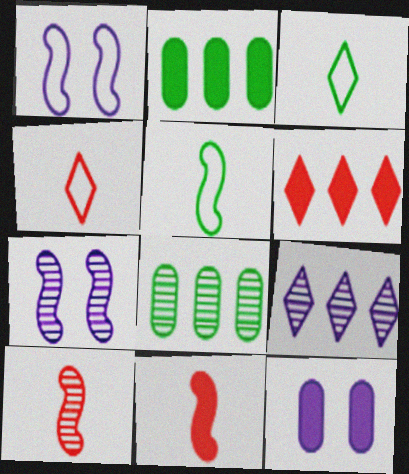[[2, 4, 7]]